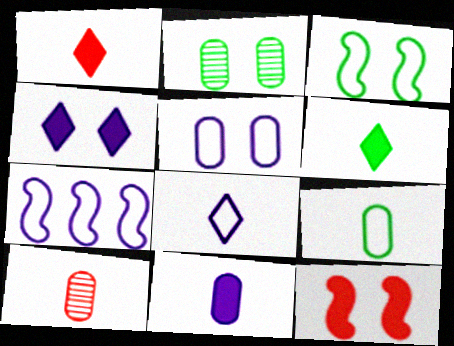[[1, 2, 7], 
[5, 7, 8], 
[9, 10, 11]]